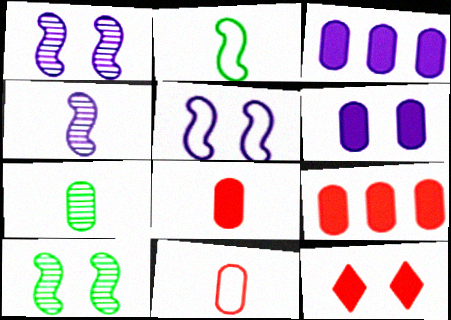[]